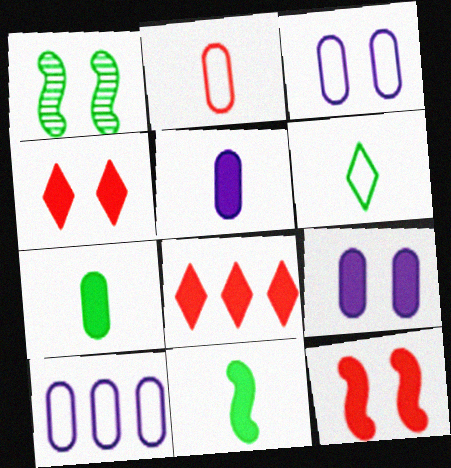[[1, 3, 4], 
[8, 9, 11]]